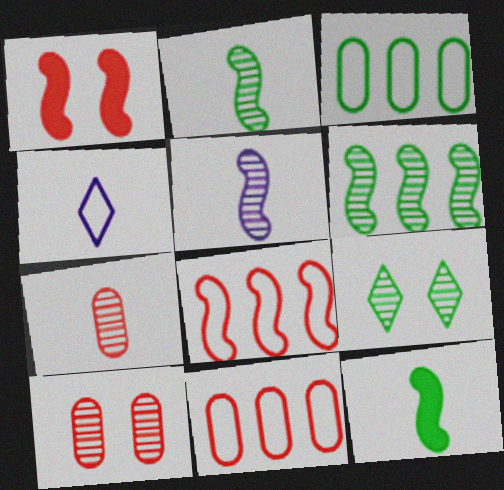[[3, 9, 12], 
[4, 7, 12]]